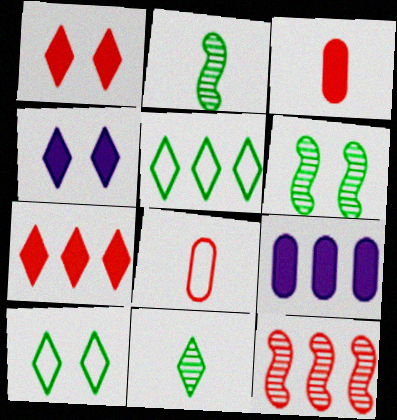[[1, 8, 12], 
[5, 9, 12]]